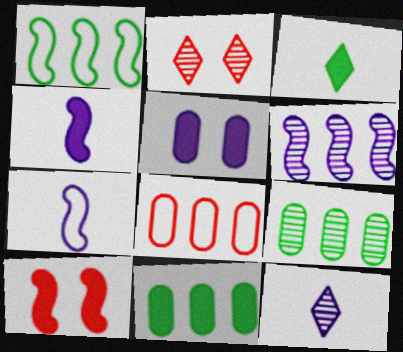[[2, 7, 11]]